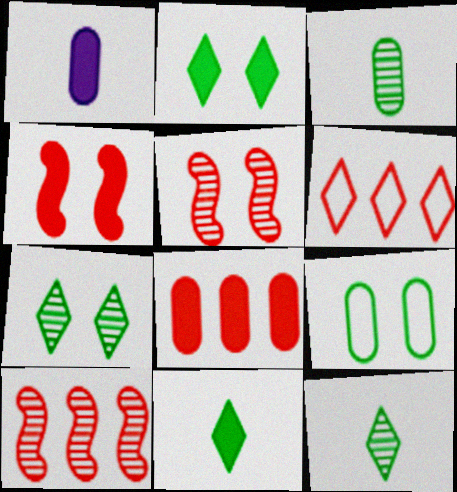[[6, 8, 10]]